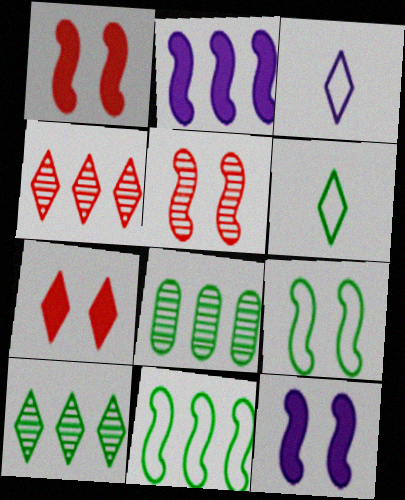[[1, 3, 8], 
[3, 7, 10], 
[5, 9, 12]]